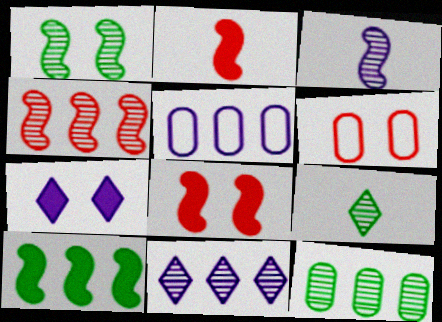[[1, 3, 4], 
[1, 6, 7], 
[1, 9, 12], 
[3, 5, 7], 
[4, 11, 12], 
[5, 8, 9]]